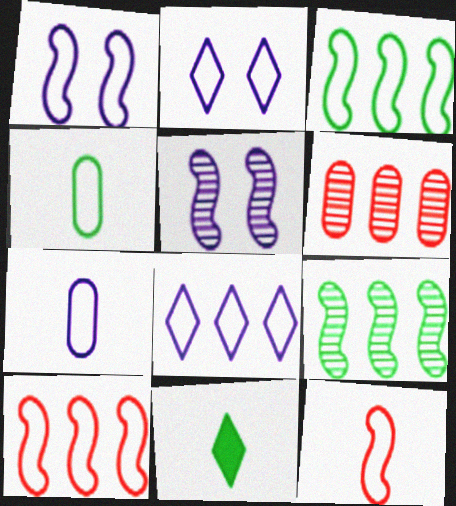[[1, 3, 12], 
[1, 6, 11], 
[1, 7, 8], 
[2, 4, 10]]